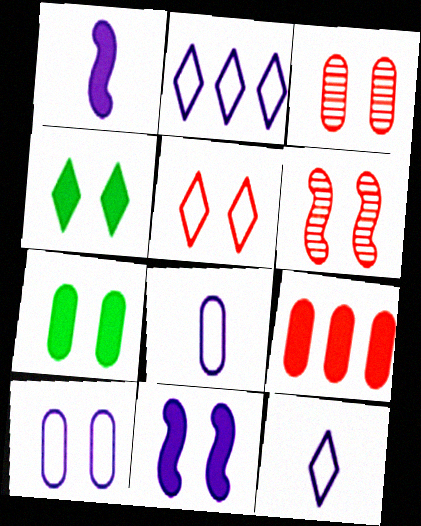[[1, 4, 9], 
[3, 7, 10], 
[4, 6, 10]]